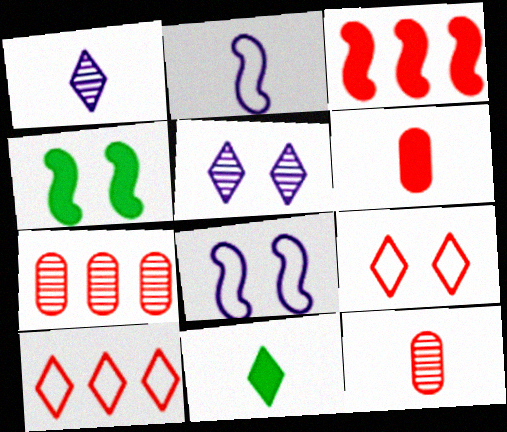[[2, 11, 12], 
[3, 7, 10], 
[3, 9, 12], 
[5, 10, 11], 
[7, 8, 11]]